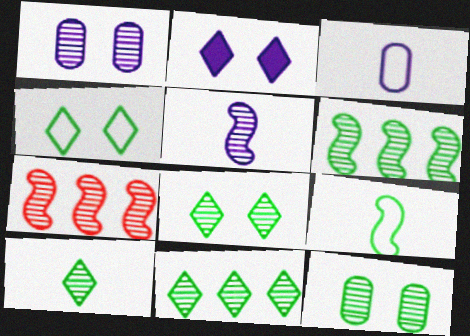[[1, 7, 10], 
[6, 10, 12], 
[8, 10, 11]]